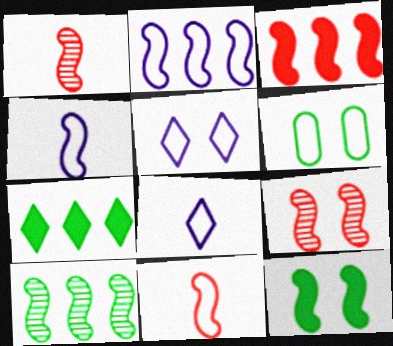[[1, 2, 12], 
[2, 3, 10], 
[3, 9, 11]]